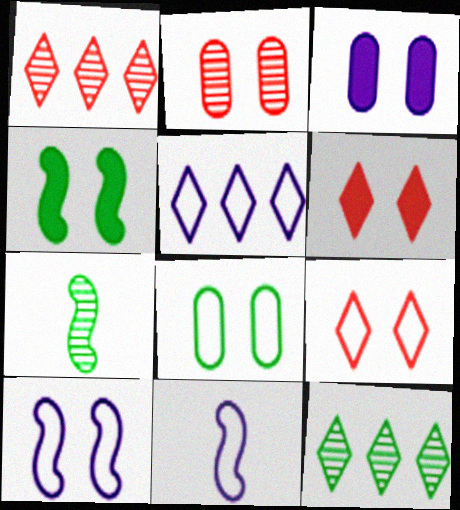[[2, 3, 8], 
[3, 4, 6], 
[8, 9, 10]]